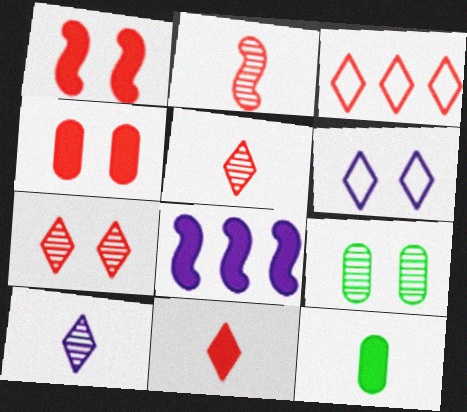[[1, 6, 9], 
[2, 3, 4], 
[3, 7, 11]]